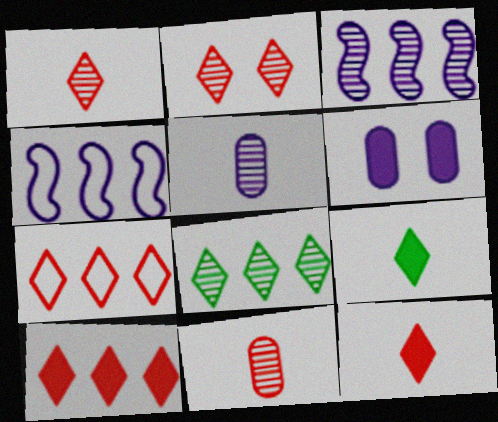[[2, 7, 12]]